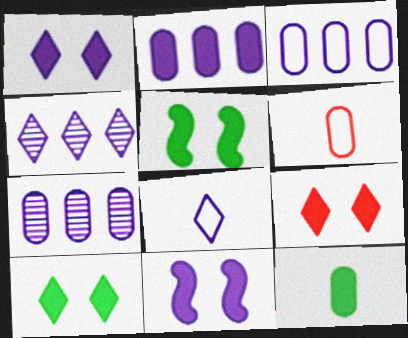[[1, 4, 8], 
[1, 9, 10], 
[2, 3, 7], 
[4, 5, 6], 
[7, 8, 11]]